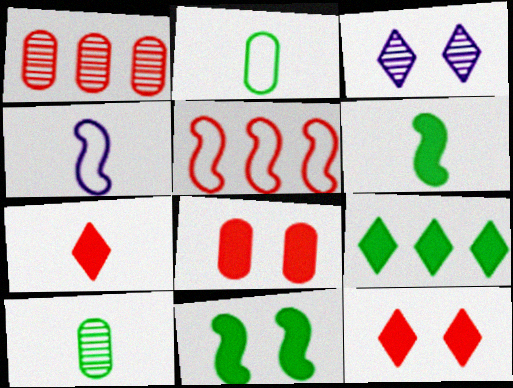[[4, 7, 10]]